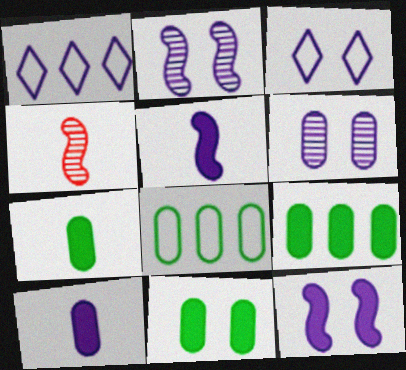[[1, 2, 10], 
[1, 4, 11], 
[1, 5, 6], 
[3, 4, 9], 
[3, 6, 12], 
[7, 9, 11]]